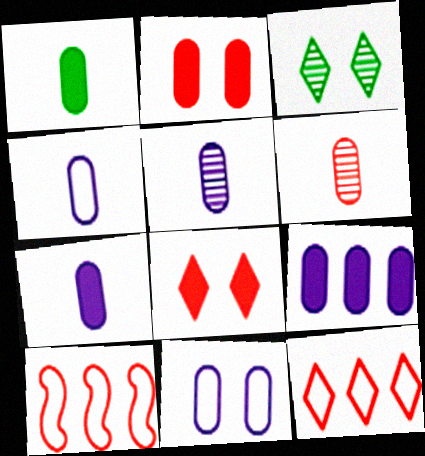[[1, 2, 9], 
[1, 4, 6], 
[3, 7, 10], 
[4, 5, 7], 
[5, 9, 11], 
[6, 8, 10]]